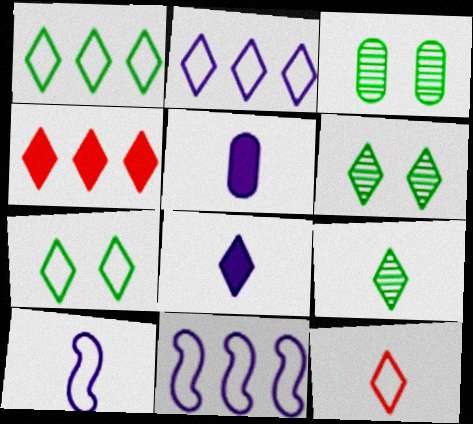[[2, 7, 12], 
[3, 4, 10], 
[8, 9, 12]]